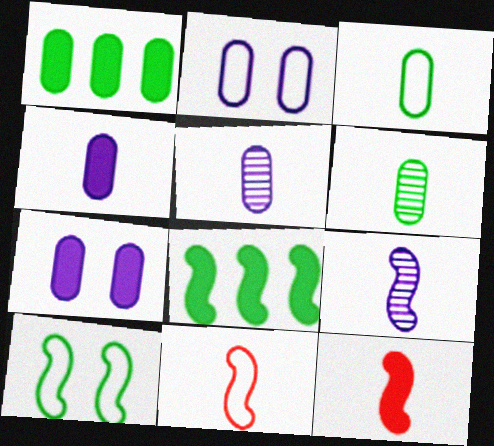[]